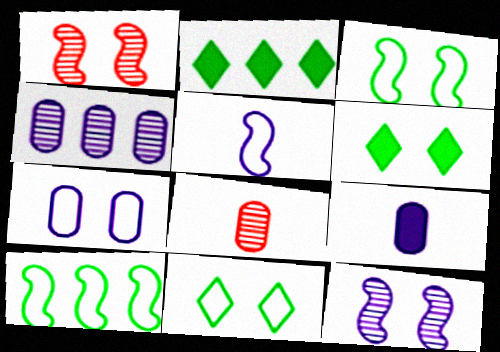[[1, 6, 7], 
[4, 7, 9]]